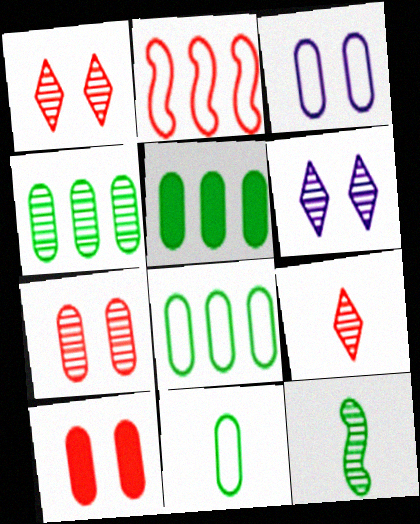[[2, 9, 10], 
[4, 5, 8]]